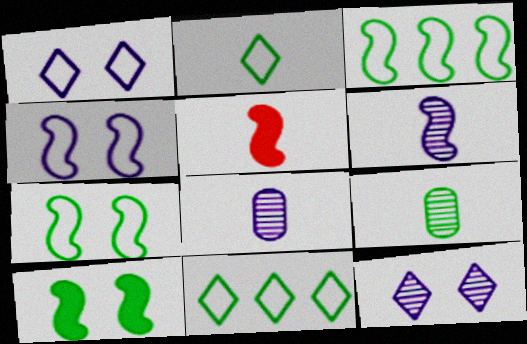[[2, 5, 8], 
[9, 10, 11]]